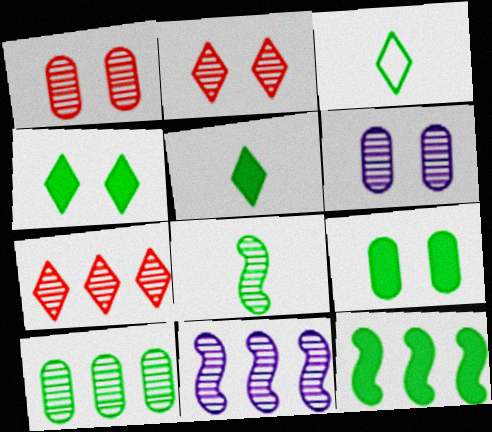[[5, 9, 12], 
[6, 7, 8], 
[7, 10, 11]]